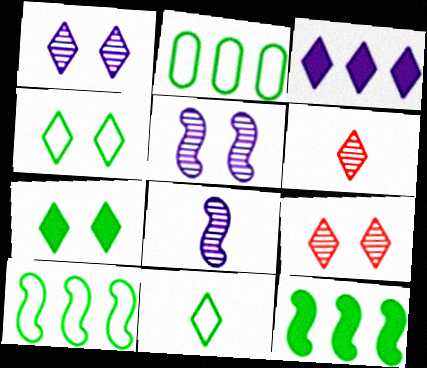[[3, 4, 6], 
[3, 9, 11]]